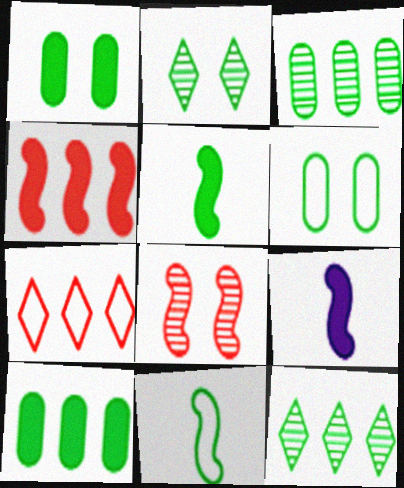[[1, 11, 12], 
[2, 10, 11], 
[5, 6, 12]]